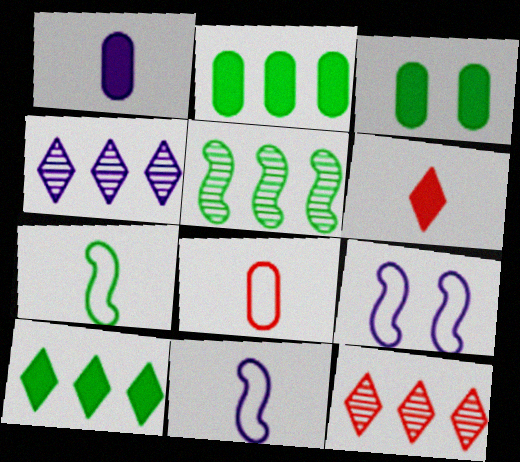[[1, 4, 9], 
[3, 11, 12]]